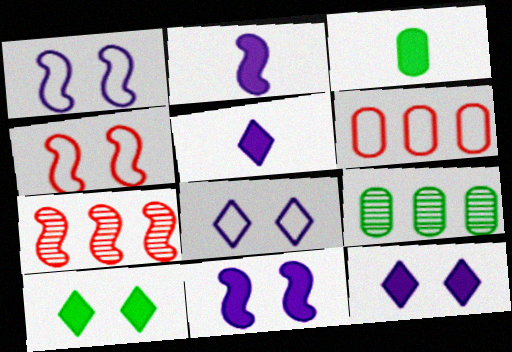[[3, 7, 8], 
[4, 5, 9]]